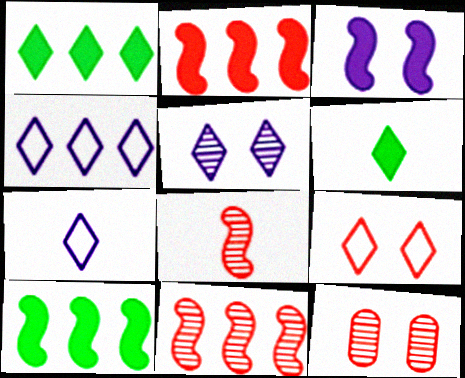[[7, 10, 12]]